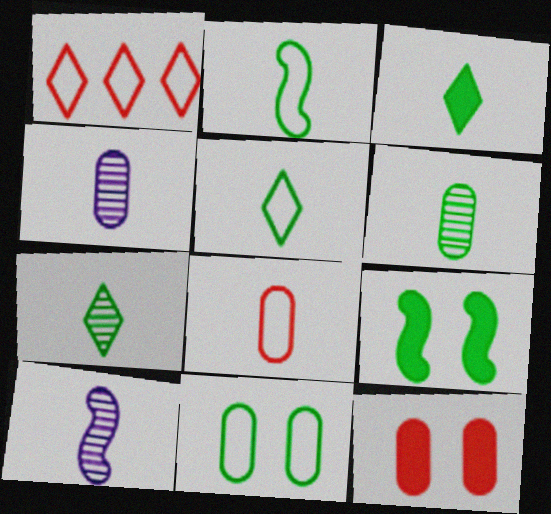[[1, 4, 9], 
[2, 3, 6], 
[3, 5, 7], 
[3, 8, 10]]